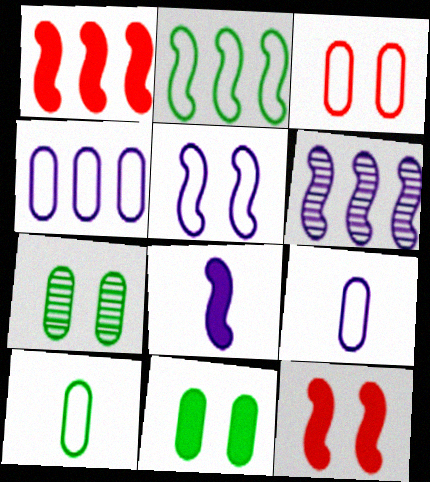[[1, 2, 6], 
[3, 4, 10], 
[5, 6, 8]]